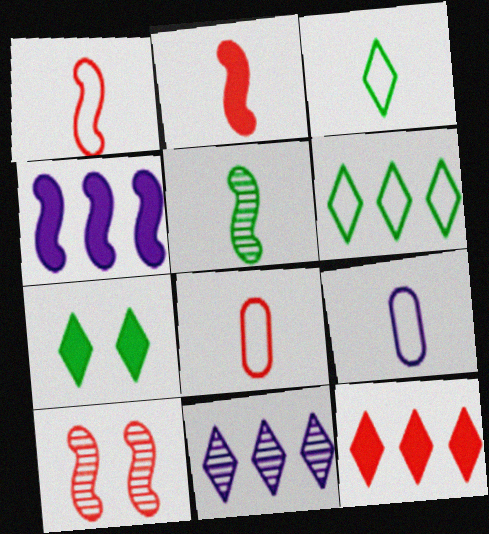[[1, 3, 9], 
[6, 11, 12], 
[8, 10, 12]]